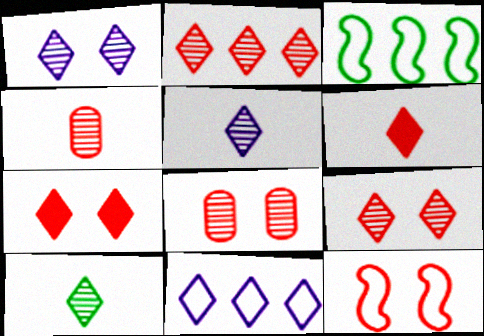[[1, 2, 10], 
[7, 8, 12], 
[7, 10, 11]]